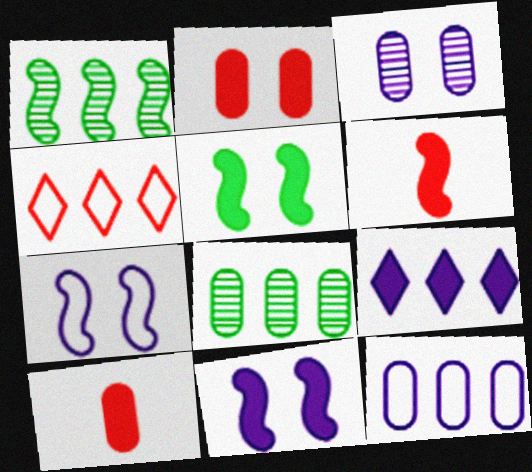[[1, 6, 7], 
[5, 9, 10]]